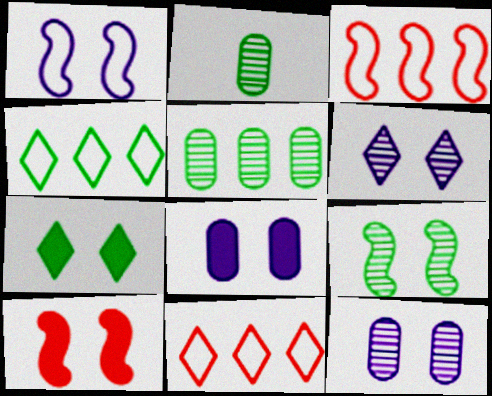[[1, 6, 8], 
[1, 9, 10], 
[7, 8, 10]]